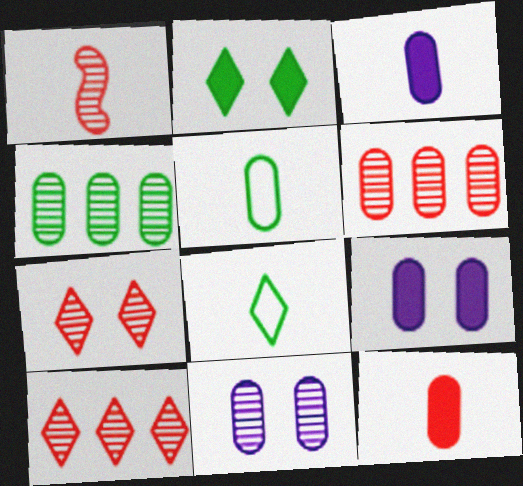[[1, 3, 8], 
[1, 6, 7], 
[5, 6, 9]]